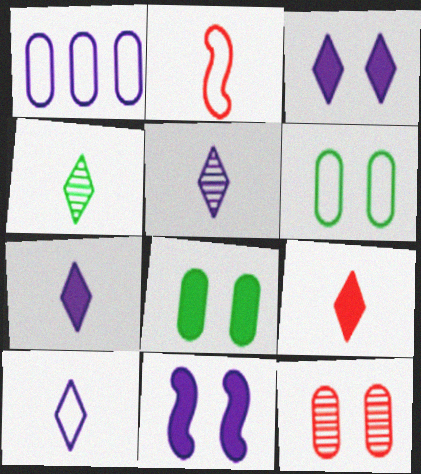[[1, 5, 11], 
[4, 9, 10], 
[5, 7, 10]]